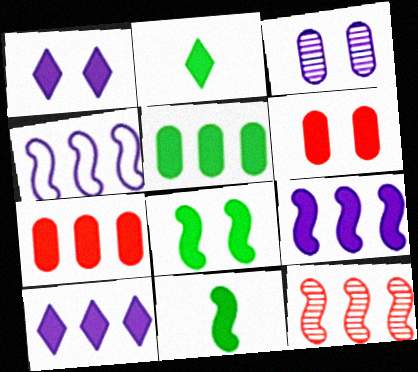[[1, 6, 8], 
[1, 7, 11], 
[2, 5, 8], 
[2, 6, 9], 
[6, 10, 11]]